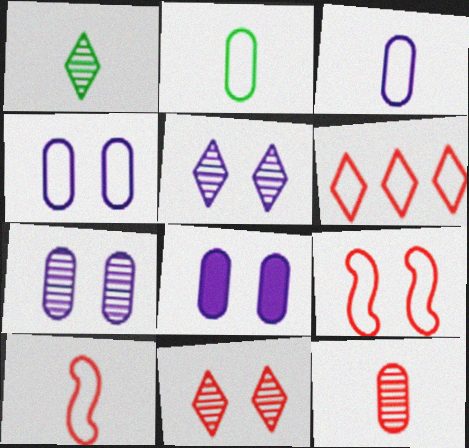[[4, 7, 8]]